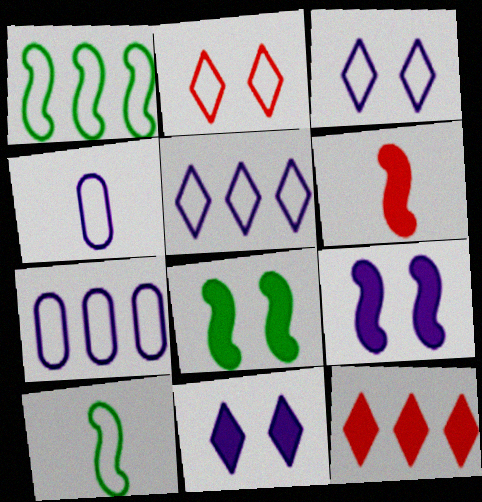[[1, 2, 4], 
[2, 7, 10]]